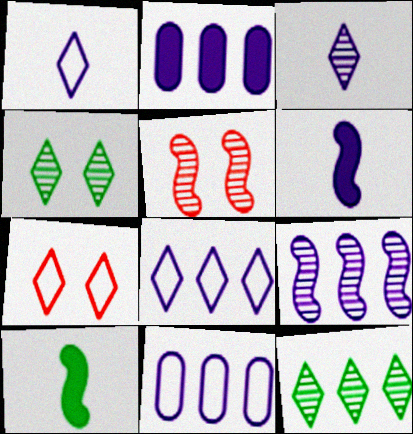[[2, 8, 9]]